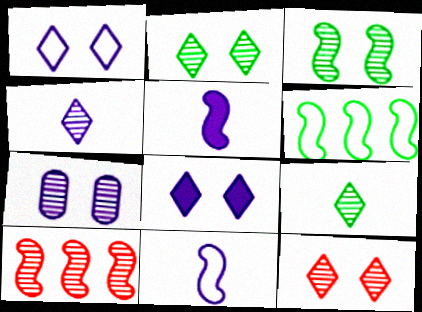[[3, 7, 12], 
[7, 9, 10]]